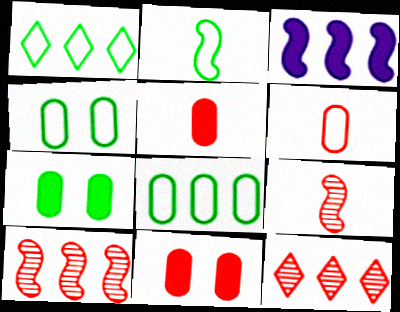[[1, 2, 4], 
[3, 8, 12]]